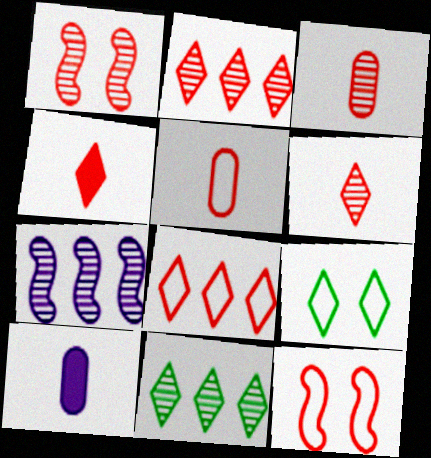[[1, 2, 3], 
[5, 8, 12], 
[10, 11, 12]]